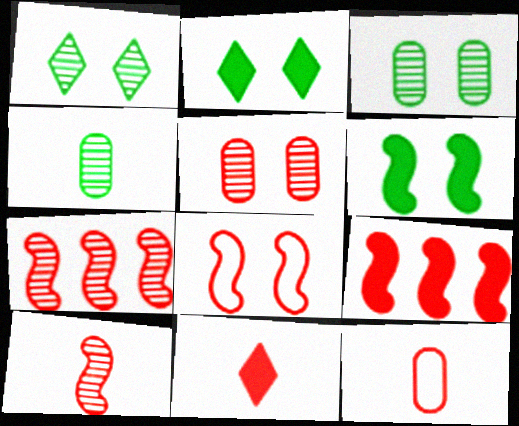[[8, 9, 10], 
[10, 11, 12]]